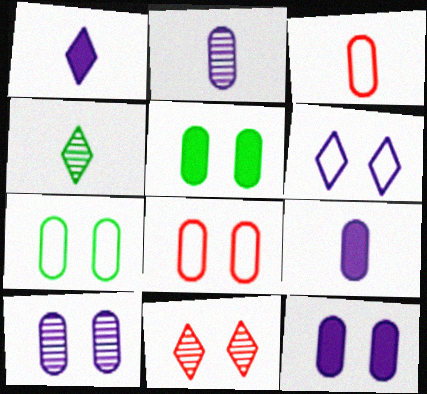[[5, 8, 10]]